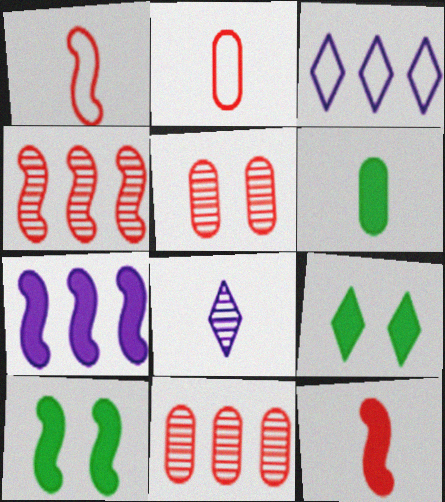[[1, 6, 8], 
[7, 10, 12]]